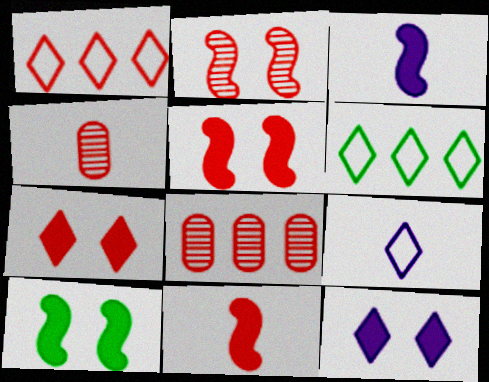[[1, 4, 5], 
[8, 9, 10]]